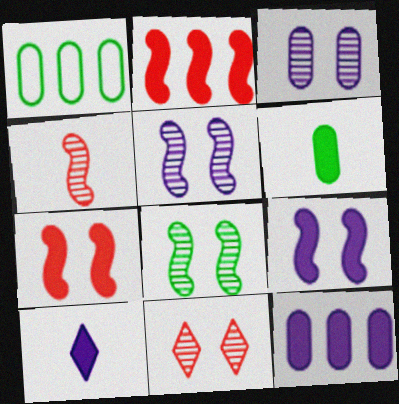[[3, 8, 11], 
[9, 10, 12]]